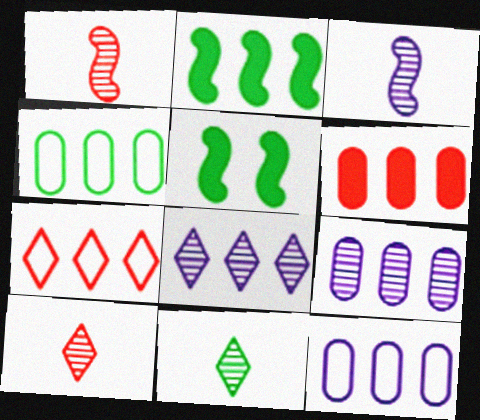[[2, 7, 9], 
[4, 5, 11], 
[4, 6, 9], 
[5, 10, 12]]